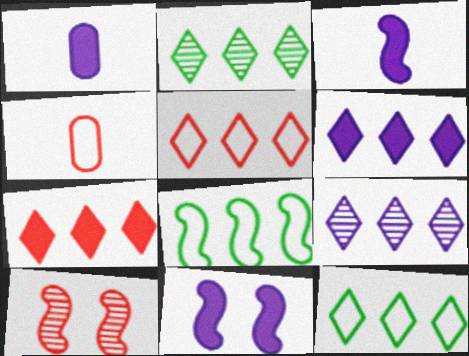[[1, 6, 11], 
[1, 10, 12], 
[2, 4, 11], 
[2, 5, 6], 
[3, 8, 10], 
[4, 7, 10], 
[7, 9, 12]]